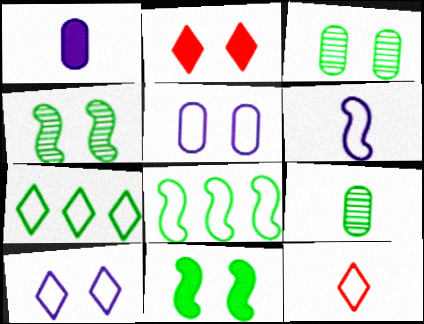[[2, 4, 5], 
[5, 8, 12], 
[7, 9, 11], 
[7, 10, 12]]